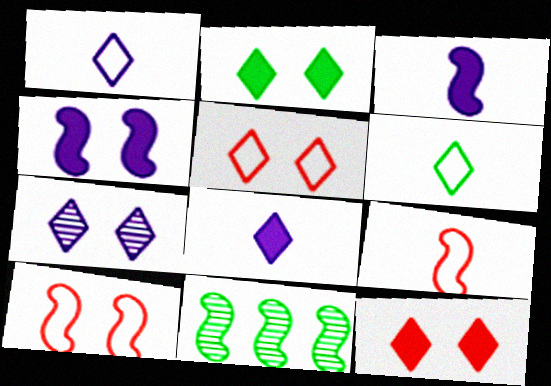[[2, 5, 7], 
[3, 10, 11], 
[4, 9, 11]]